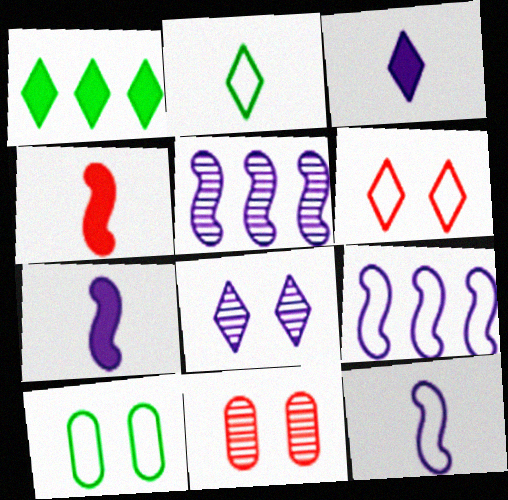[[1, 11, 12]]